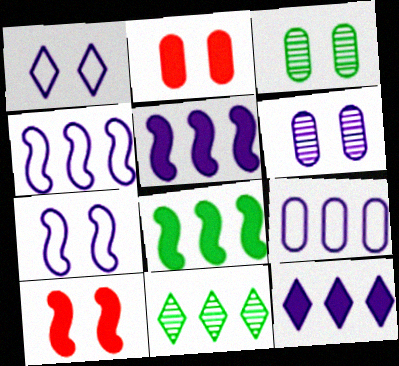[[1, 3, 10]]